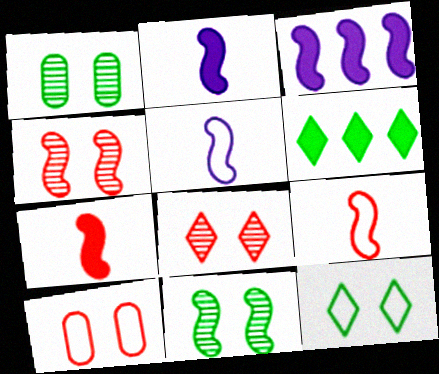[[3, 9, 11]]